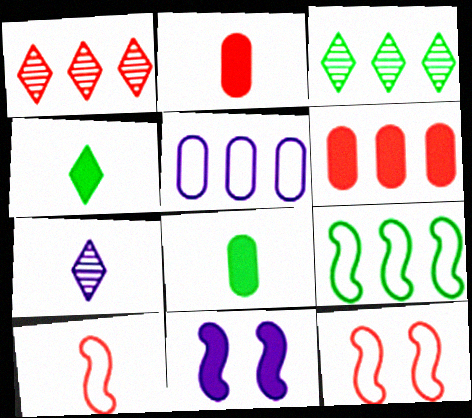[[1, 2, 12], 
[4, 6, 11], 
[5, 7, 11], 
[7, 8, 10]]